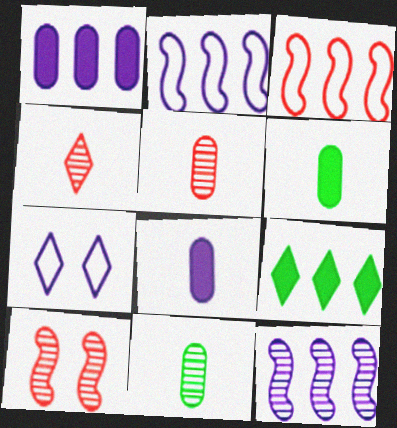[[4, 7, 9], 
[7, 8, 12]]